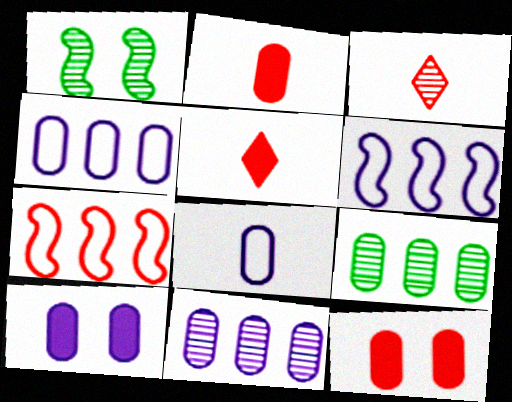[[1, 3, 11], 
[1, 4, 5], 
[3, 7, 12], 
[8, 9, 12], 
[8, 10, 11]]